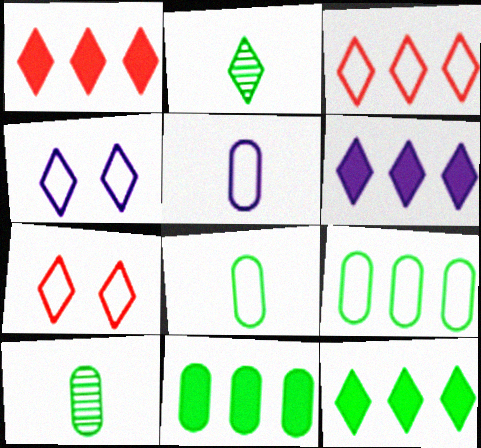[[1, 2, 4], 
[1, 6, 12], 
[2, 6, 7]]